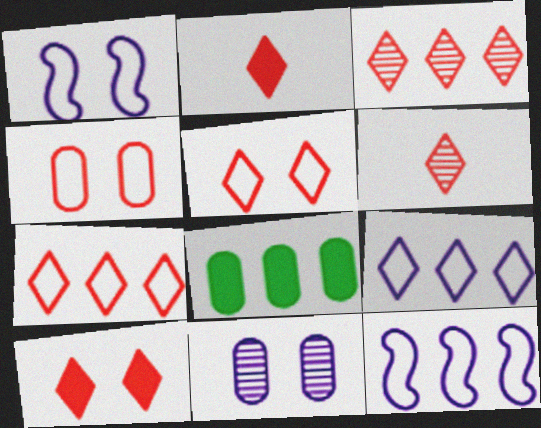[[1, 6, 8], 
[2, 3, 5], 
[3, 8, 12], 
[6, 7, 10]]